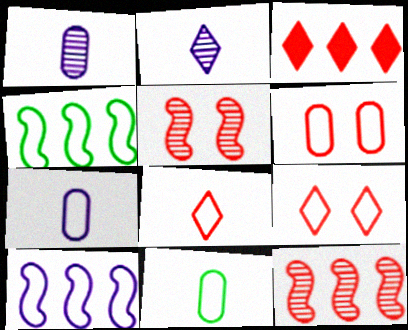[[4, 7, 9], 
[9, 10, 11]]